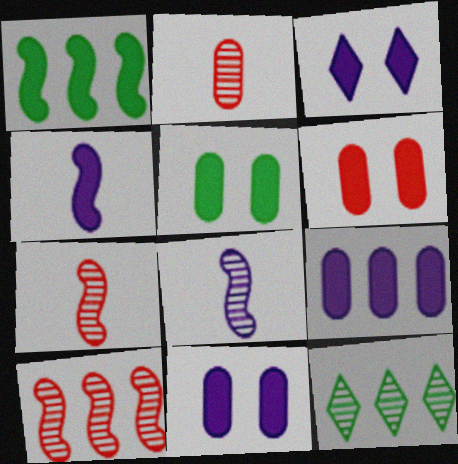[[3, 4, 9], 
[5, 6, 11]]